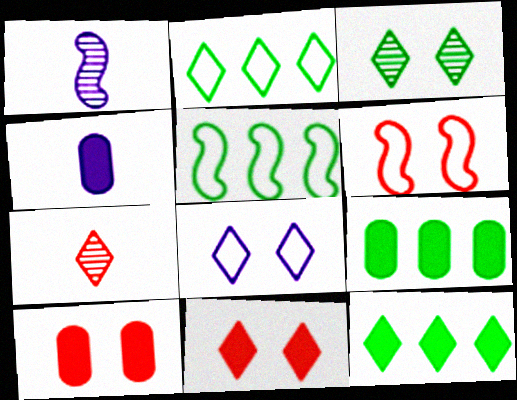[[1, 2, 10], 
[3, 8, 11], 
[4, 9, 10], 
[7, 8, 12]]